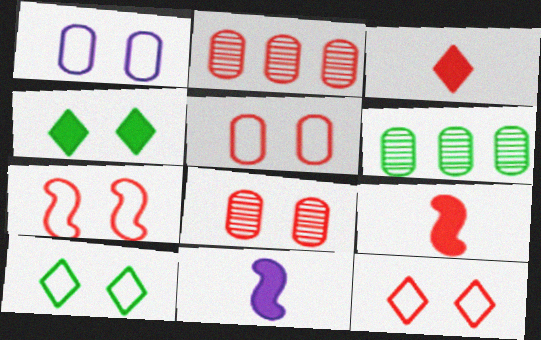[[1, 7, 10], 
[2, 3, 7], 
[2, 9, 12], 
[2, 10, 11], 
[5, 7, 12], 
[6, 11, 12]]